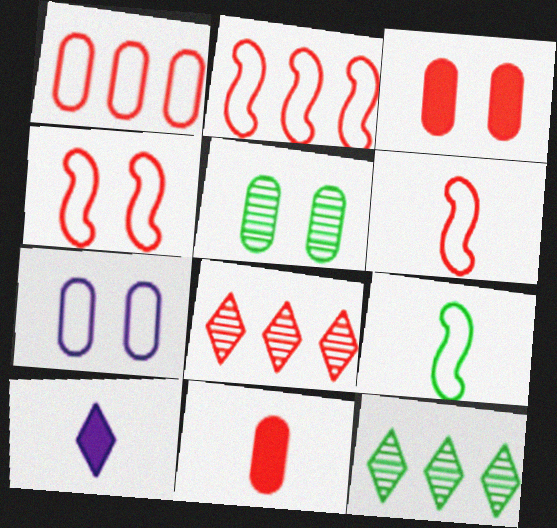[[2, 4, 6], 
[2, 5, 10], 
[3, 5, 7], 
[3, 6, 8], 
[4, 8, 11]]